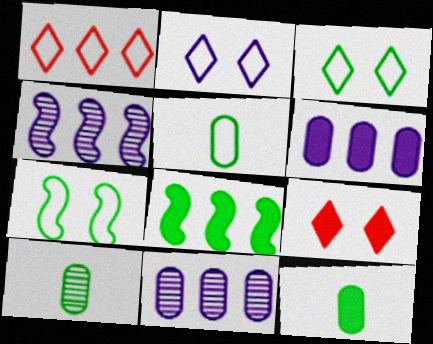[[1, 8, 11], 
[3, 8, 10], 
[4, 5, 9], 
[5, 10, 12]]